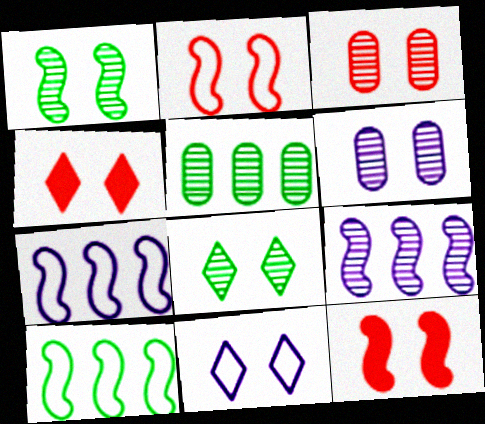[[2, 3, 4], 
[4, 8, 11]]